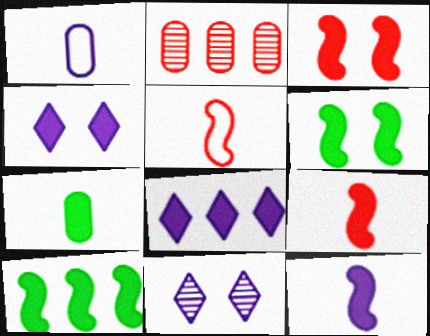[[3, 7, 8], 
[3, 10, 12]]